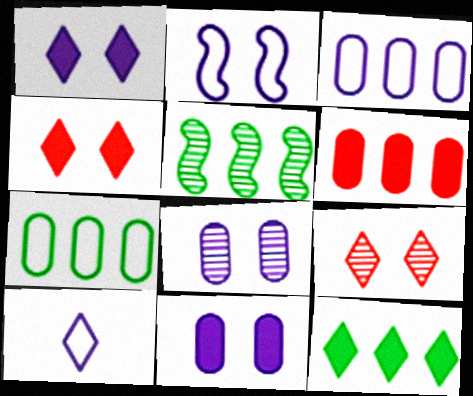[[1, 2, 8], 
[2, 3, 10], 
[5, 7, 12], 
[9, 10, 12]]